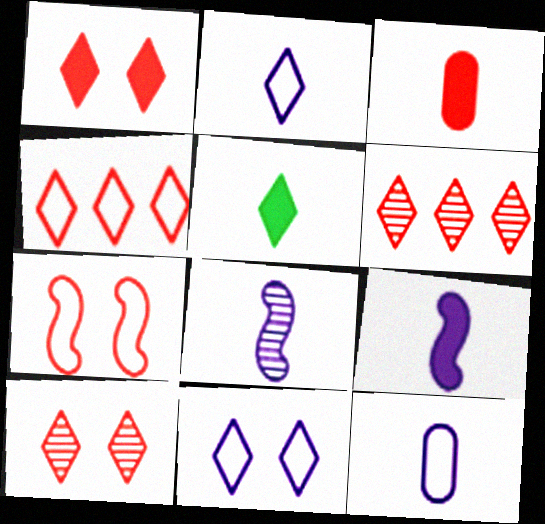[[3, 5, 9], 
[3, 6, 7], 
[5, 6, 11]]